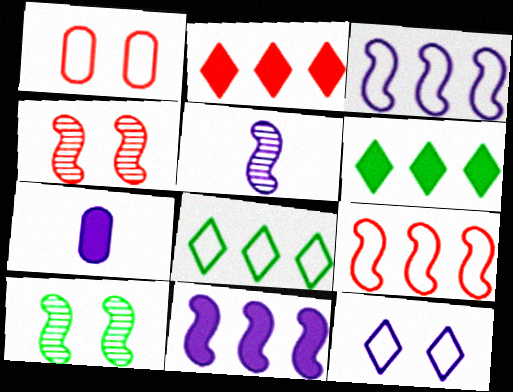[[1, 5, 6], 
[4, 7, 8]]